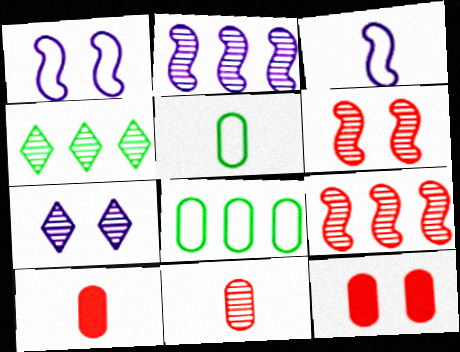[[1, 4, 10], 
[3, 4, 12]]